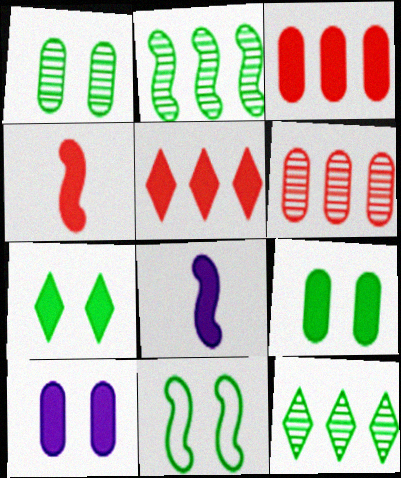[[1, 7, 11], 
[3, 7, 8], 
[5, 8, 9]]